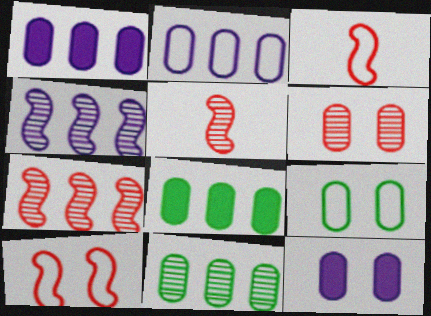[[6, 9, 12]]